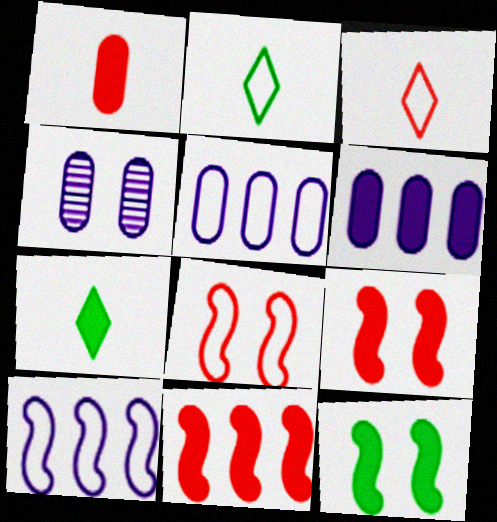[[2, 4, 11], 
[2, 5, 8], 
[6, 7, 9]]